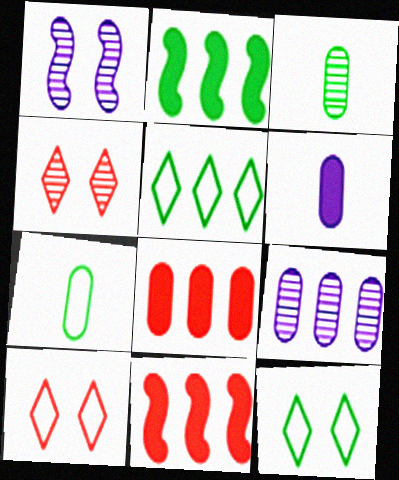[[2, 3, 12], 
[5, 9, 11]]